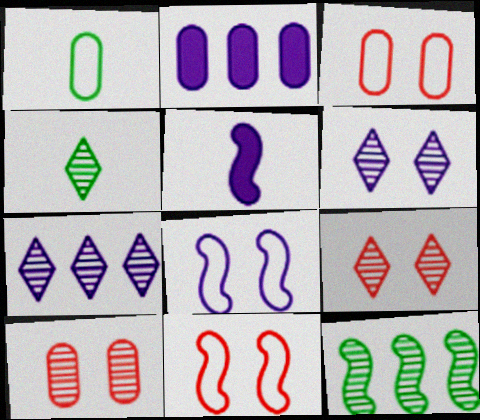[[1, 2, 10], 
[2, 4, 11], 
[4, 7, 9], 
[5, 11, 12]]